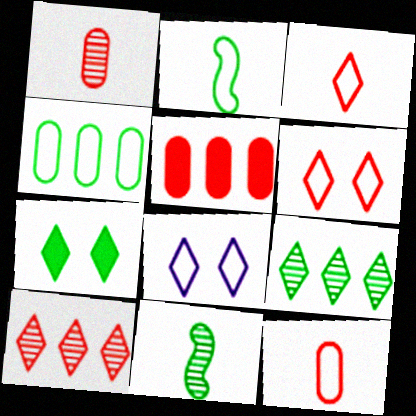[[4, 7, 11], 
[5, 8, 11]]